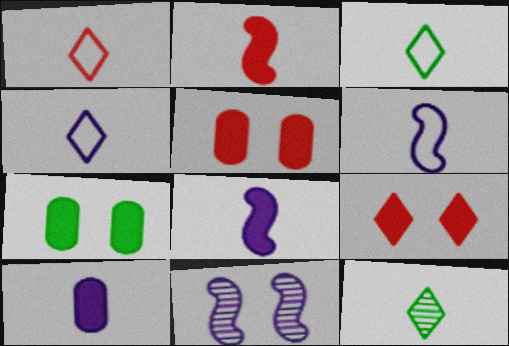[[1, 3, 4]]